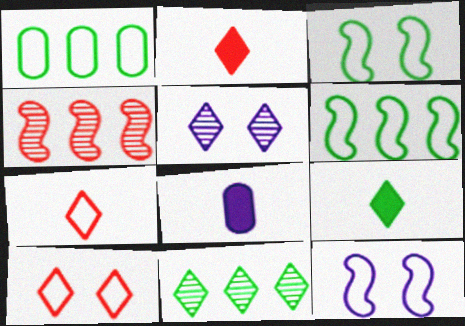[[1, 7, 12]]